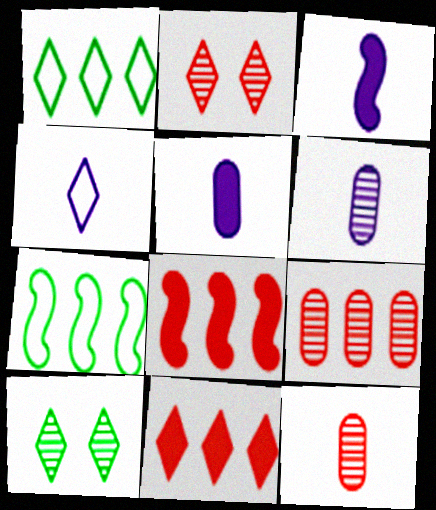[[2, 5, 7], 
[3, 4, 6], 
[4, 10, 11]]